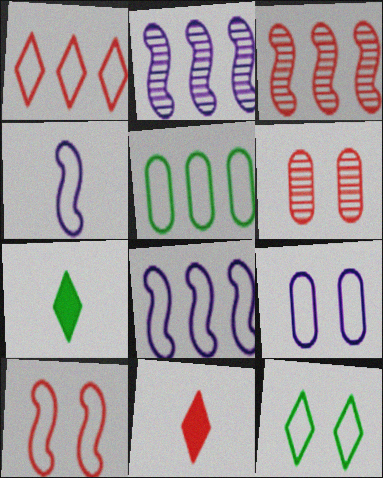[[1, 5, 8], 
[3, 7, 9], 
[6, 7, 8], 
[9, 10, 12]]